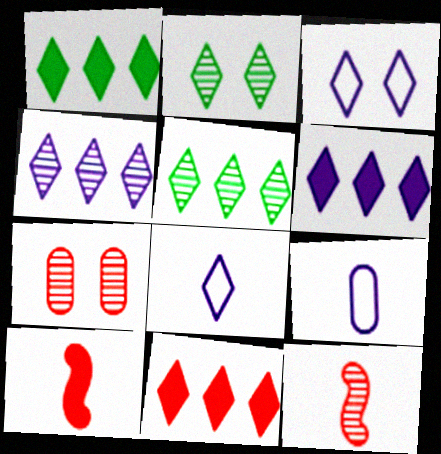[[1, 6, 11], 
[2, 8, 11]]